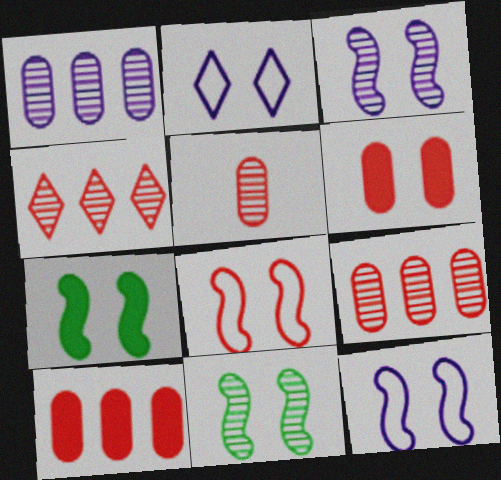[[2, 6, 11], 
[3, 7, 8]]